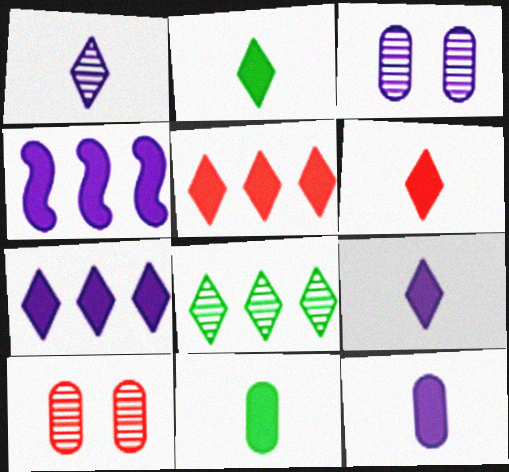[[2, 6, 9]]